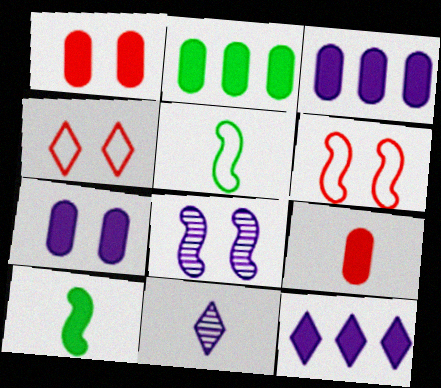[[1, 10, 12], 
[2, 6, 11], 
[2, 7, 9], 
[5, 9, 11]]